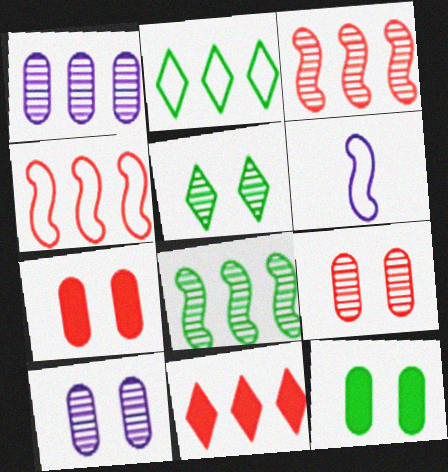[]